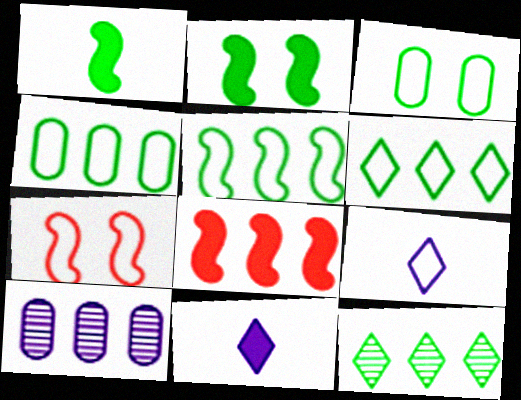[[1, 3, 12], 
[4, 5, 6], 
[4, 7, 9], 
[6, 8, 10]]